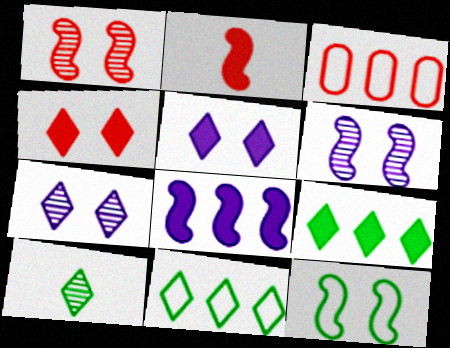[]